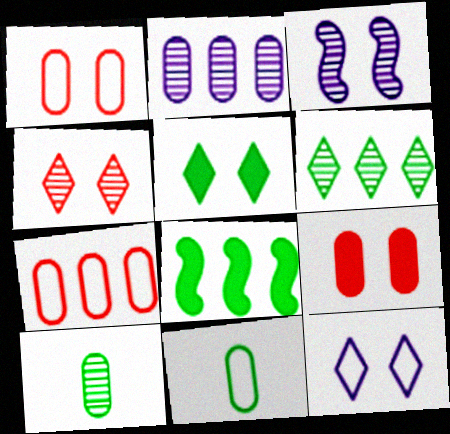[[1, 3, 5], 
[2, 9, 11], 
[4, 5, 12]]